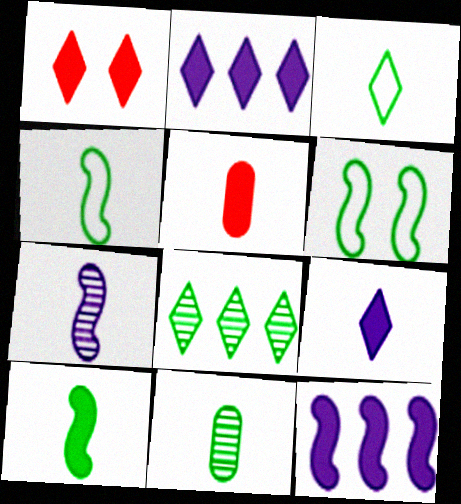[[3, 5, 7], 
[3, 10, 11], 
[5, 9, 10]]